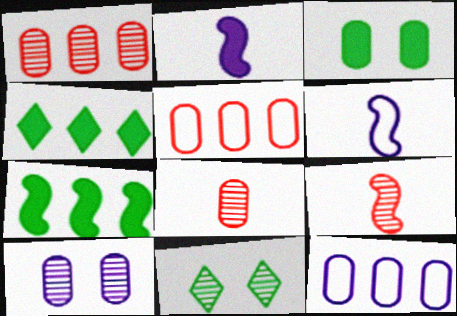[[2, 5, 11], 
[3, 8, 12]]